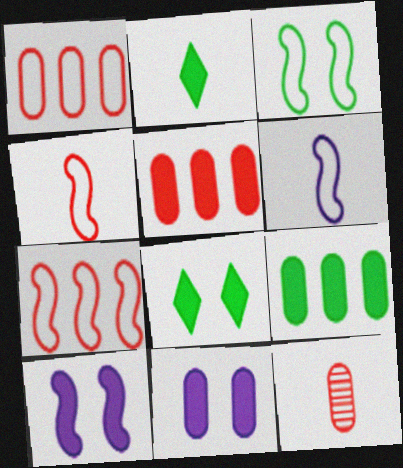[[2, 5, 10], 
[2, 6, 12], 
[3, 6, 7]]